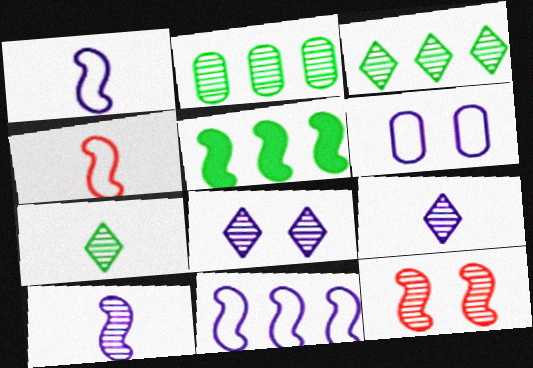[[1, 5, 12], 
[2, 9, 12]]